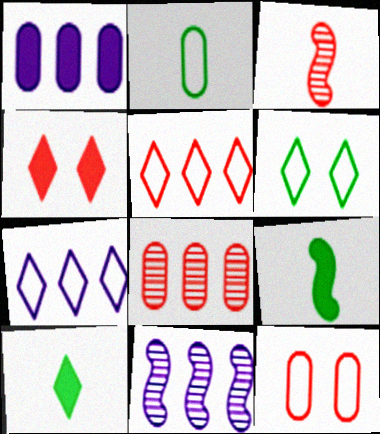[[1, 3, 6], 
[1, 4, 9], 
[1, 7, 11], 
[2, 4, 11], 
[10, 11, 12]]